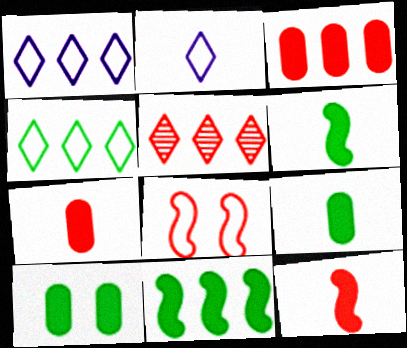[[5, 7, 8]]